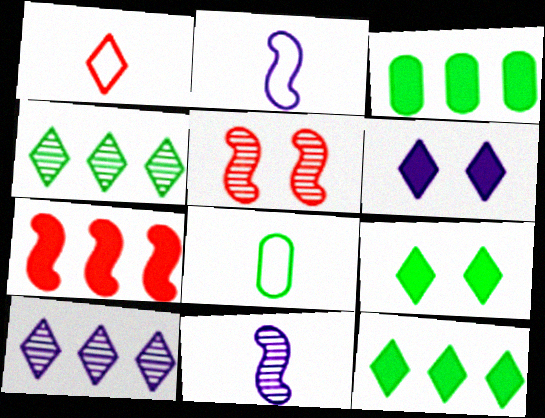[[1, 2, 8], 
[1, 4, 6], 
[1, 9, 10]]